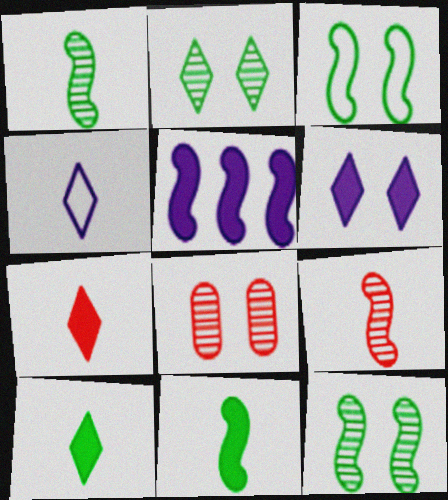[[3, 5, 9], 
[3, 6, 8]]